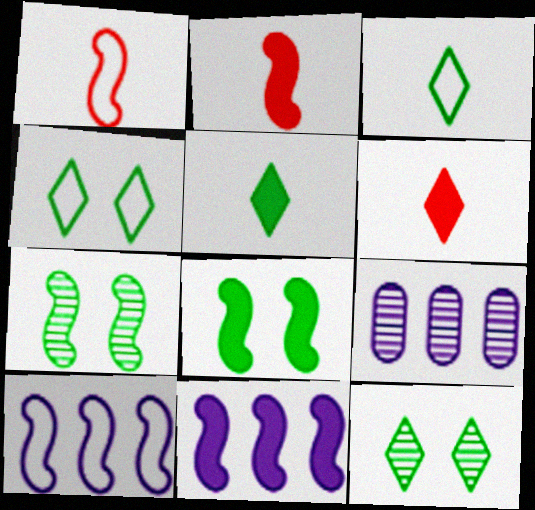[[1, 7, 11], 
[2, 4, 9], 
[2, 7, 10], 
[2, 8, 11]]